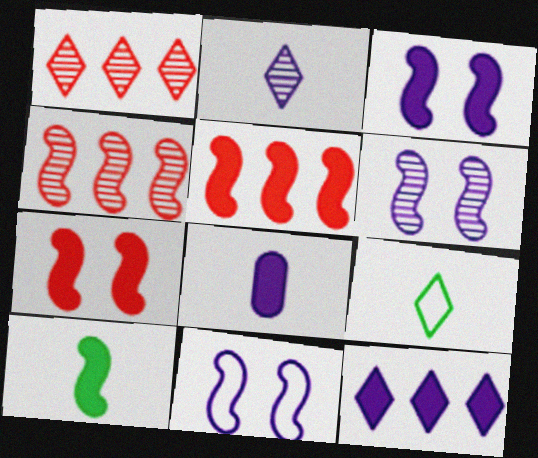[[3, 5, 10], 
[3, 6, 11], 
[3, 8, 12], 
[4, 10, 11]]